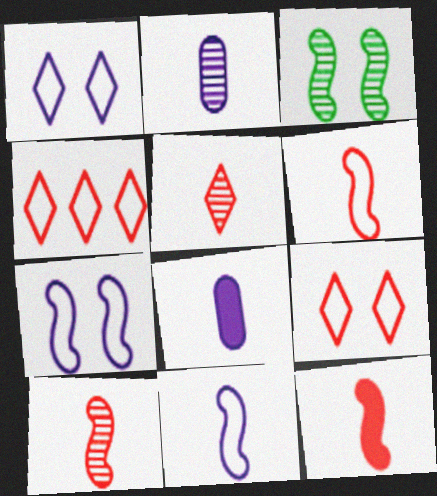[[3, 4, 8], 
[6, 10, 12]]